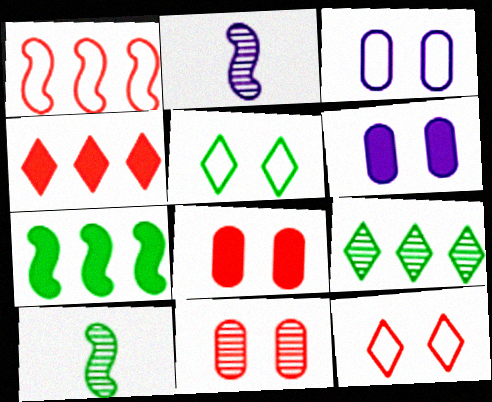[[2, 9, 11], 
[3, 4, 10]]